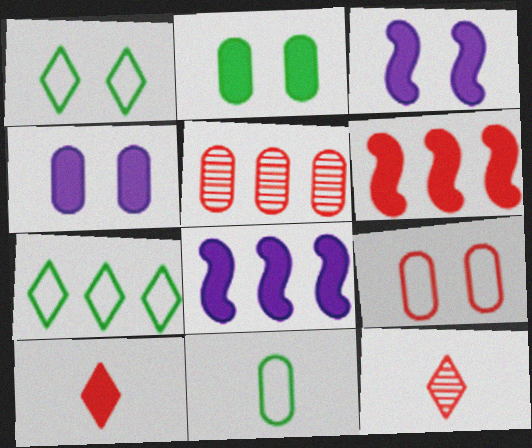[[2, 8, 10], 
[4, 5, 11], 
[5, 7, 8], 
[6, 9, 12]]